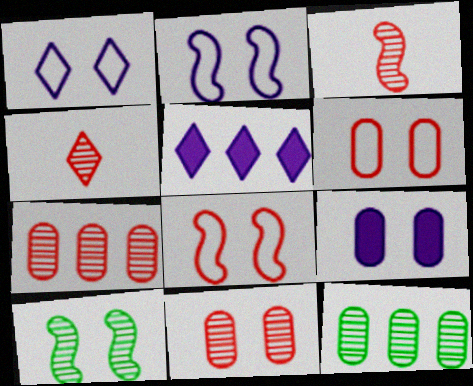[]